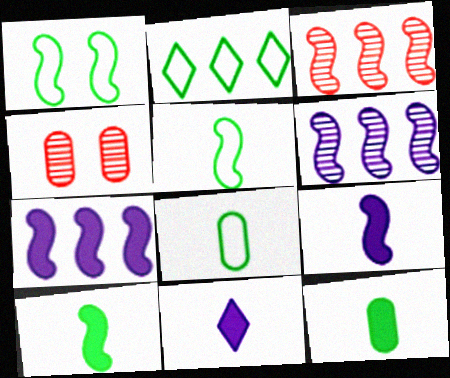[[1, 2, 8], 
[1, 3, 9], 
[2, 4, 9]]